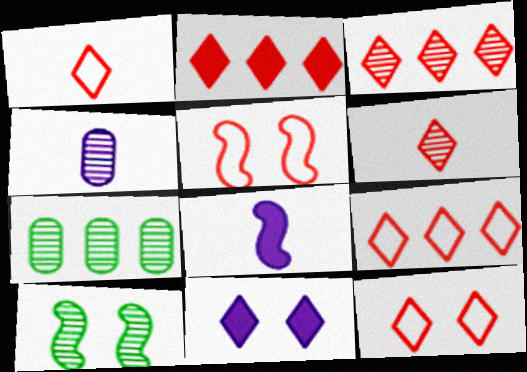[[1, 9, 12], 
[2, 3, 9], 
[2, 6, 12], 
[3, 4, 10], 
[7, 8, 12]]